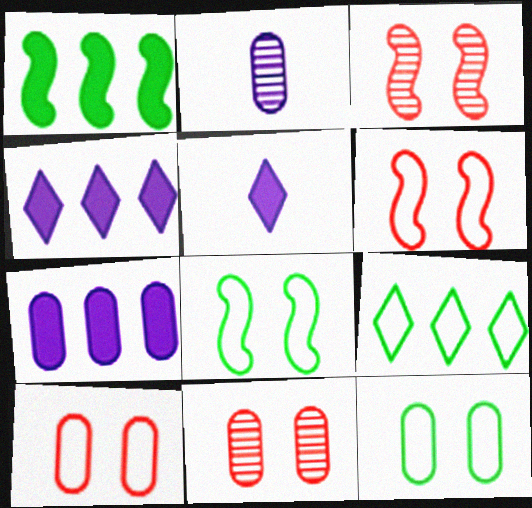[]